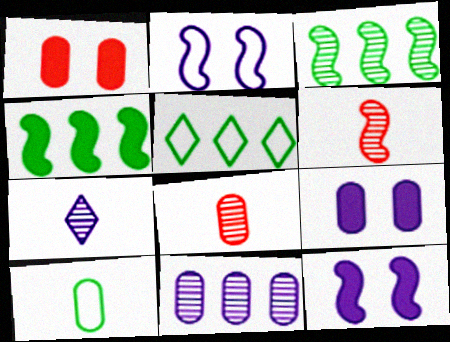[[1, 10, 11], 
[2, 4, 6], 
[5, 6, 9], 
[5, 8, 12]]